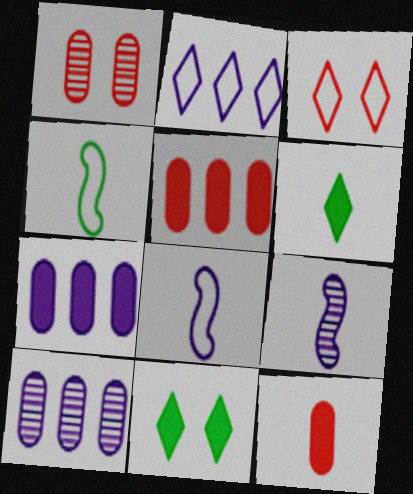[]